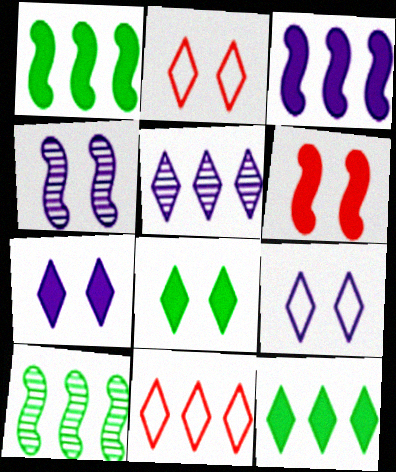[[5, 11, 12]]